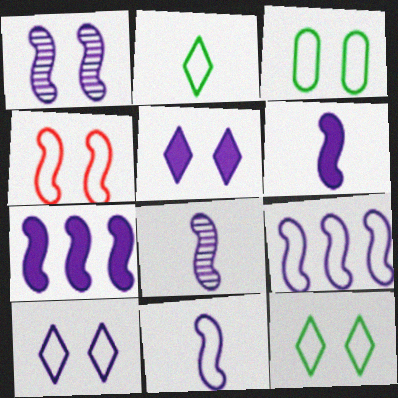[[1, 6, 9], 
[1, 7, 11], 
[3, 4, 10], 
[6, 8, 11]]